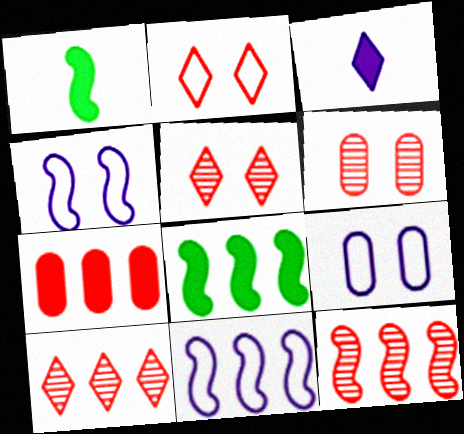[[1, 4, 12], 
[1, 9, 10], 
[8, 11, 12]]